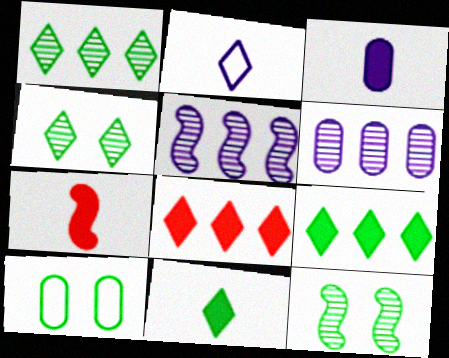[[2, 4, 8], 
[3, 7, 11]]